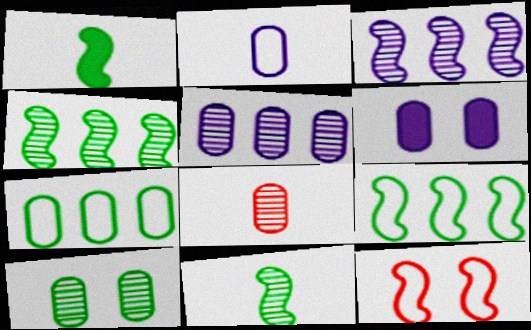[[1, 3, 12], 
[2, 5, 6], 
[5, 8, 10], 
[6, 7, 8]]